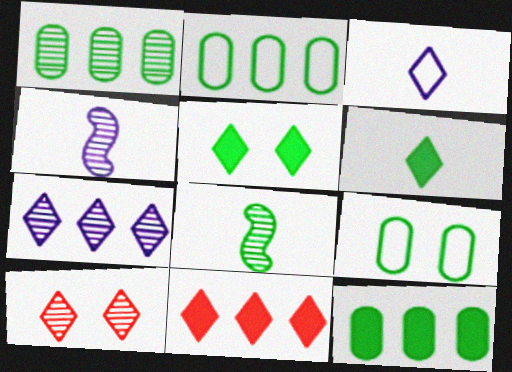[[1, 2, 12], 
[1, 4, 10], 
[2, 5, 8], 
[4, 9, 11]]